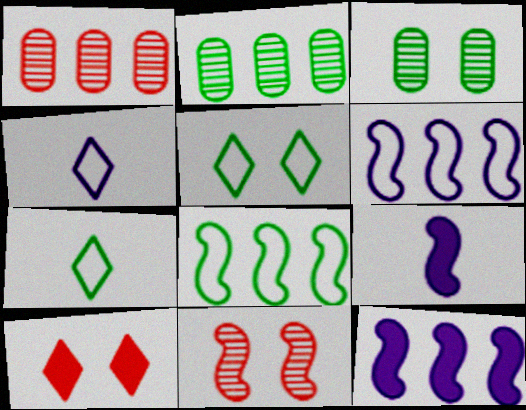[[1, 5, 9], 
[8, 9, 11]]